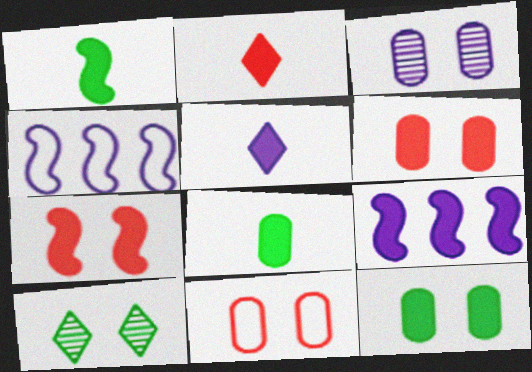[[1, 7, 9], 
[2, 9, 12], 
[3, 4, 5], 
[3, 11, 12]]